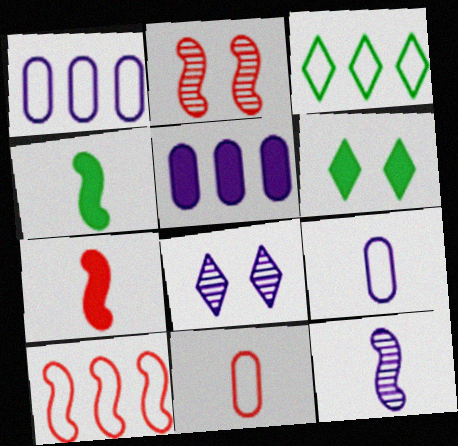[[1, 3, 10], 
[2, 7, 10], 
[5, 6, 7]]